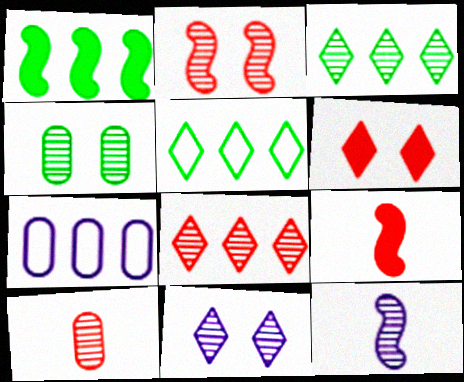[[1, 7, 8], 
[2, 4, 11], 
[2, 8, 10], 
[4, 8, 12]]